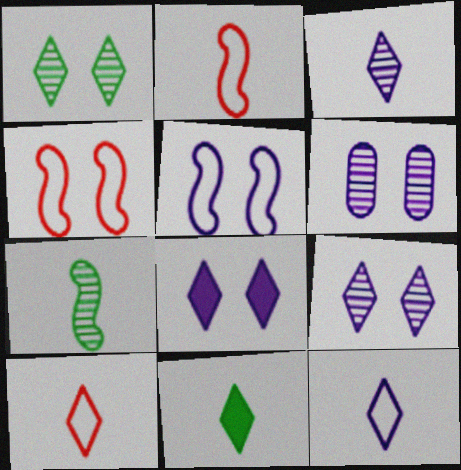[[3, 10, 11], 
[5, 6, 8]]